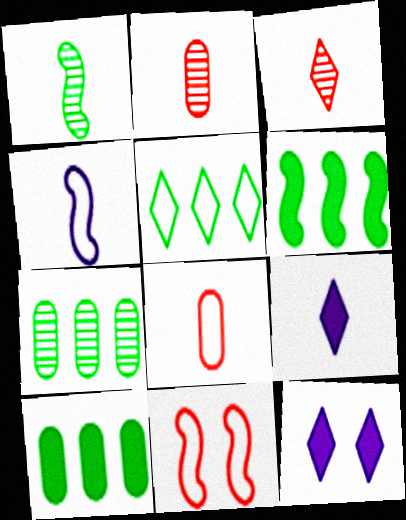[[1, 8, 9], 
[3, 5, 12], 
[5, 6, 7], 
[7, 9, 11]]